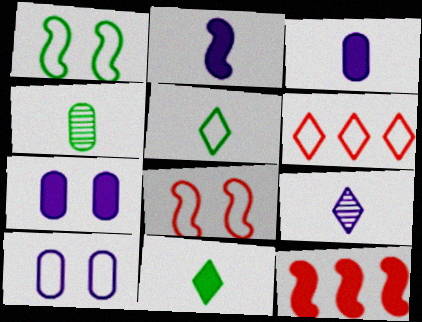[[7, 11, 12]]